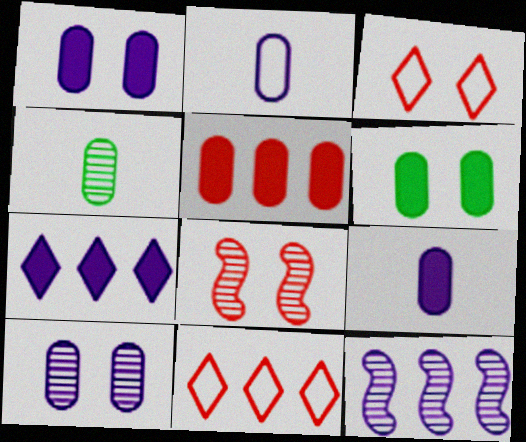[[5, 6, 9]]